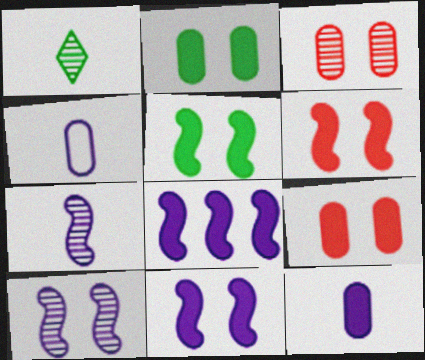[[5, 6, 11]]